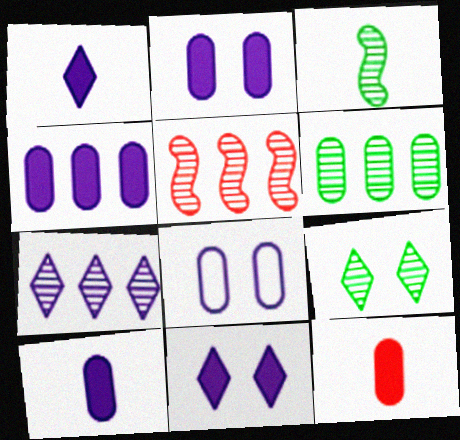[[2, 4, 10], 
[3, 6, 9], 
[5, 6, 7], 
[6, 8, 12]]